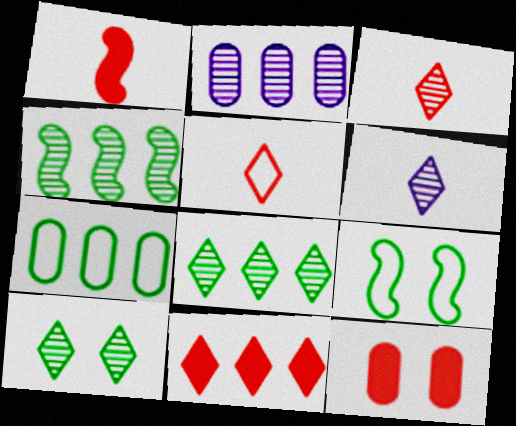[[1, 11, 12]]